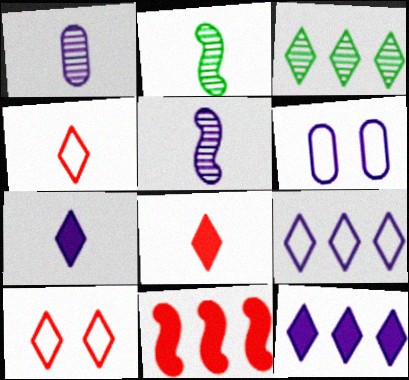[[3, 7, 10], 
[5, 6, 12]]